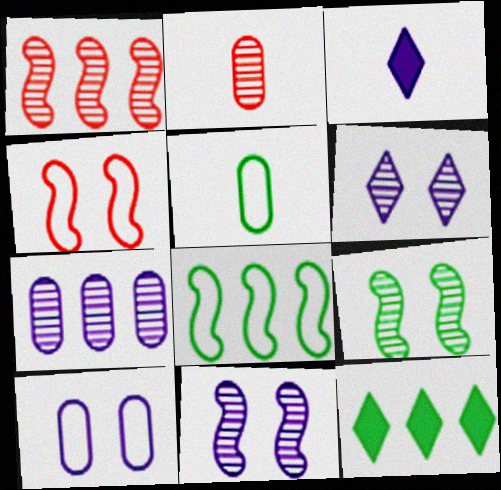[[5, 9, 12]]